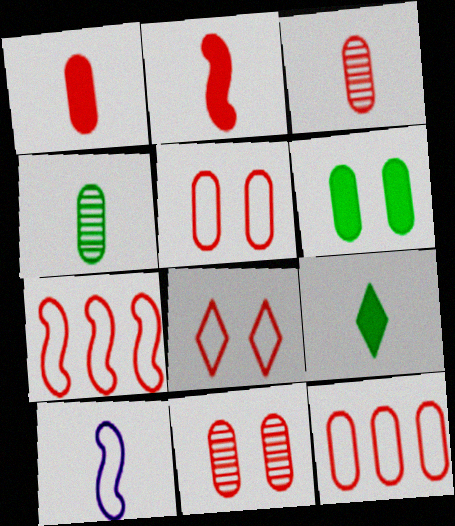[[1, 11, 12], 
[3, 9, 10]]